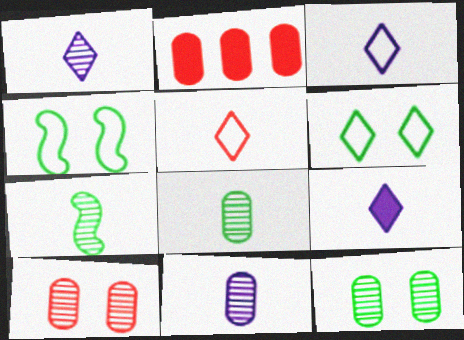[[1, 2, 4], 
[1, 3, 9]]